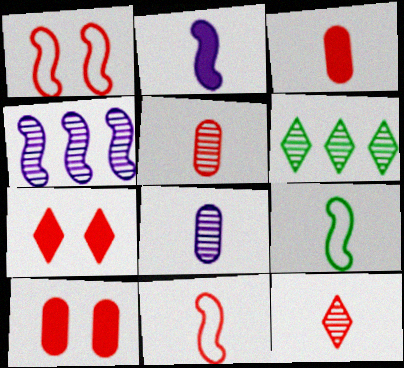[[3, 11, 12]]